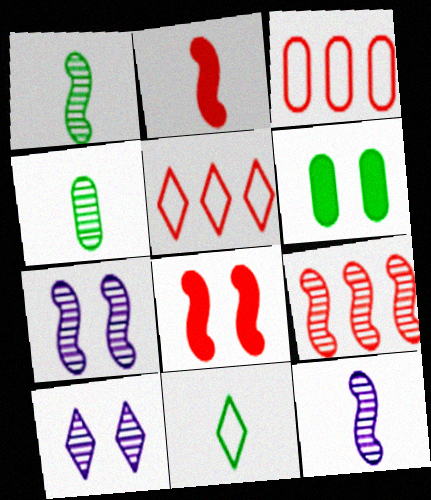[[1, 7, 9], 
[4, 9, 10], 
[5, 6, 12]]